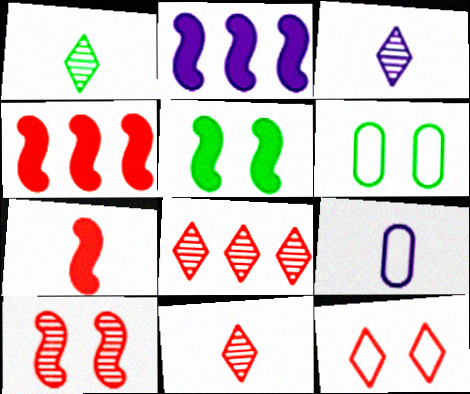[[1, 3, 11], 
[1, 7, 9], 
[2, 5, 7], 
[2, 6, 11], 
[3, 4, 6], 
[5, 8, 9]]